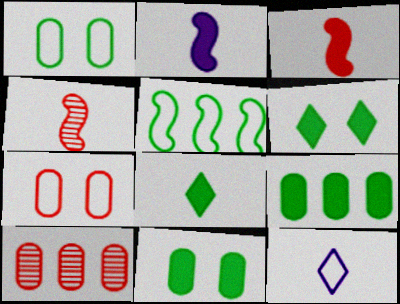[[5, 7, 12]]